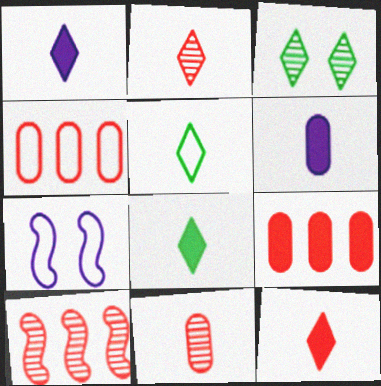[[1, 2, 5], 
[1, 8, 12], 
[4, 5, 7]]